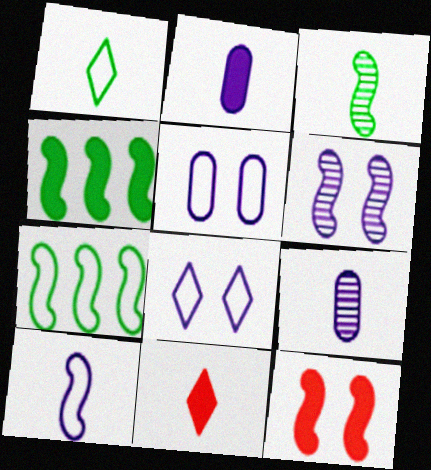[]